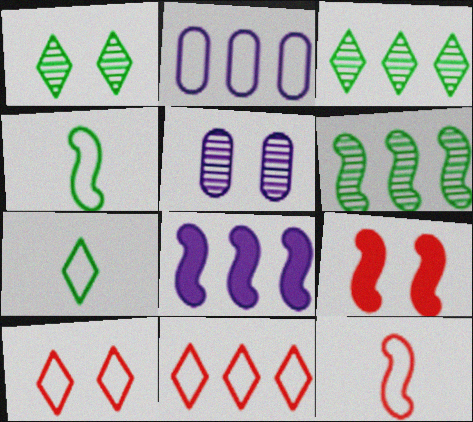[[2, 4, 10]]